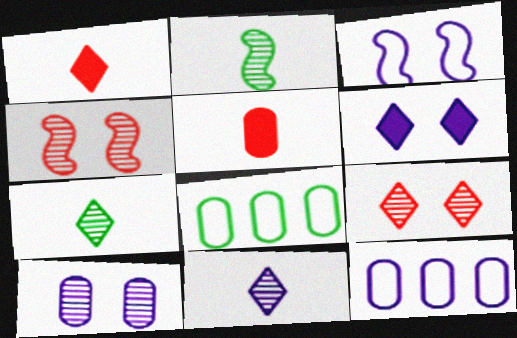[[3, 6, 10], 
[5, 8, 10]]